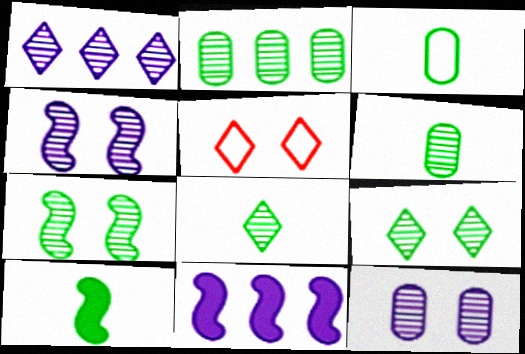[[2, 7, 8], 
[3, 8, 10], 
[5, 6, 11]]